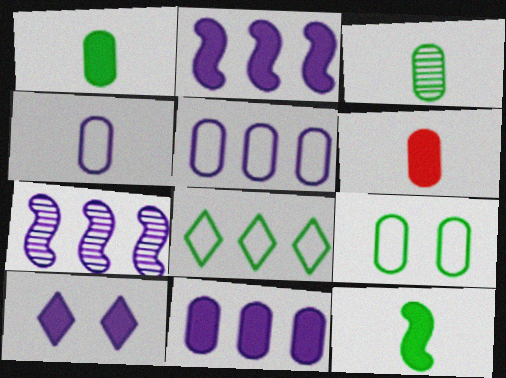[[3, 4, 6], 
[4, 7, 10]]